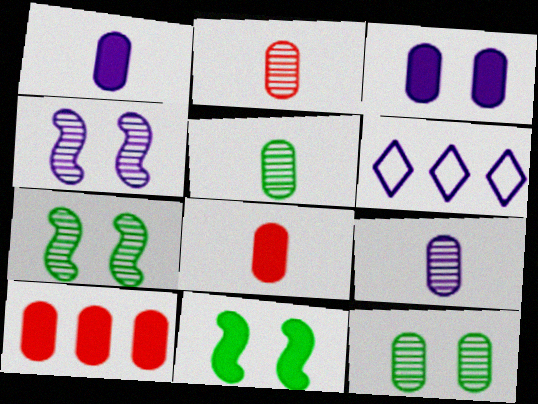[[1, 4, 6], 
[2, 5, 9], 
[2, 6, 11], 
[6, 7, 8]]